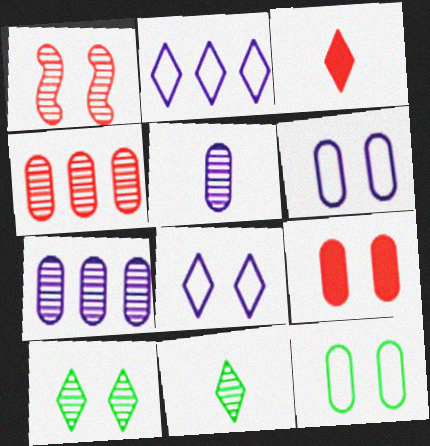[[1, 7, 11], 
[2, 3, 10]]